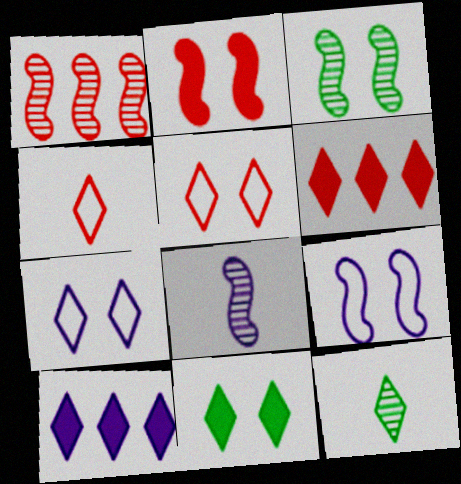[[1, 3, 8], 
[2, 3, 9], 
[5, 10, 12], 
[6, 7, 12]]